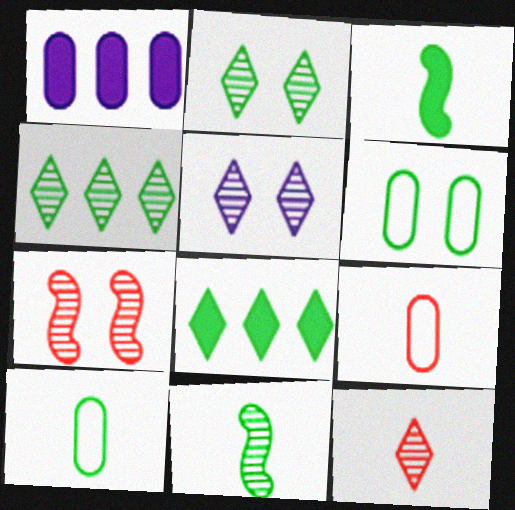[[3, 4, 6], 
[4, 5, 12], 
[6, 8, 11]]